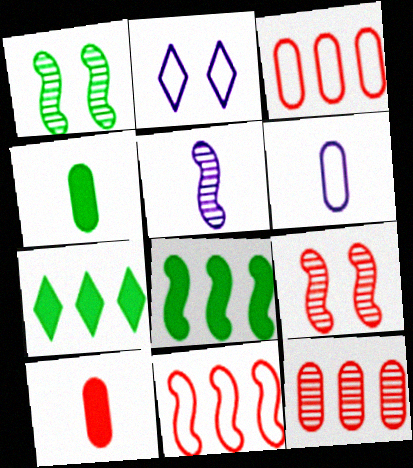[[6, 7, 9]]